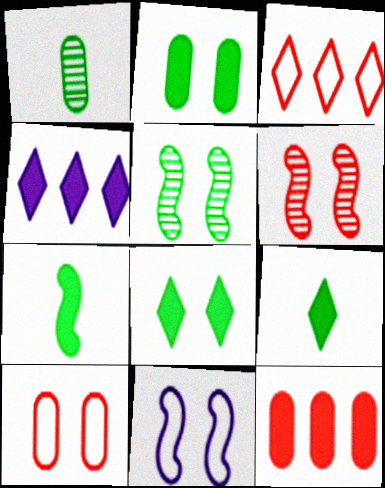[]